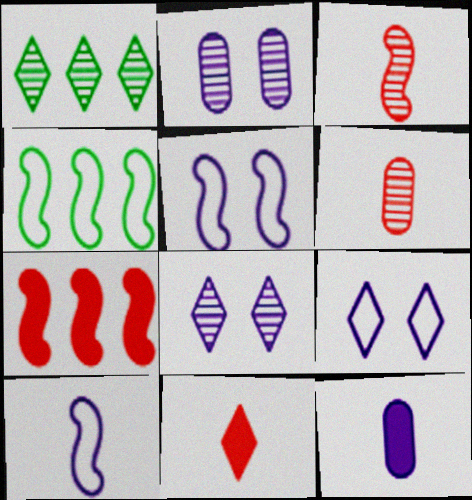[[1, 2, 3], 
[1, 9, 11], 
[2, 4, 11]]